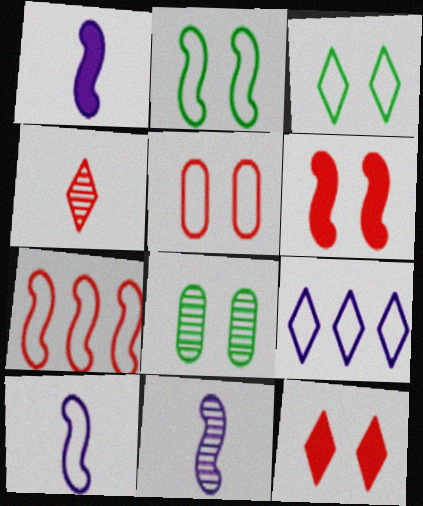[[1, 10, 11], 
[2, 7, 10]]